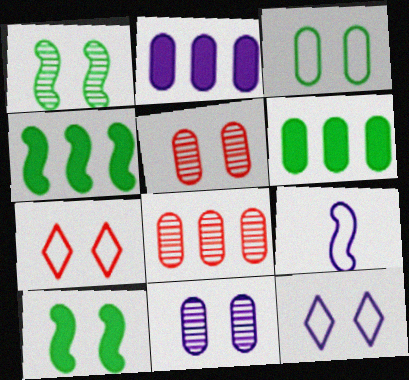[[5, 10, 12], 
[7, 10, 11]]